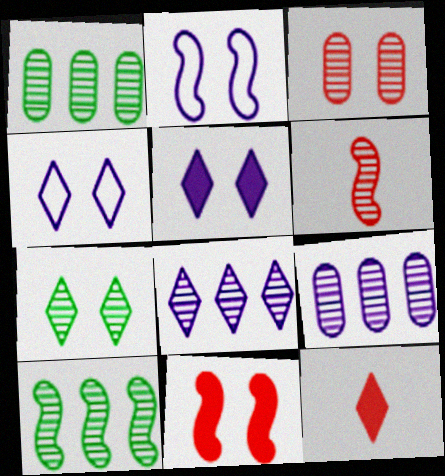[[1, 2, 12], 
[6, 7, 9]]